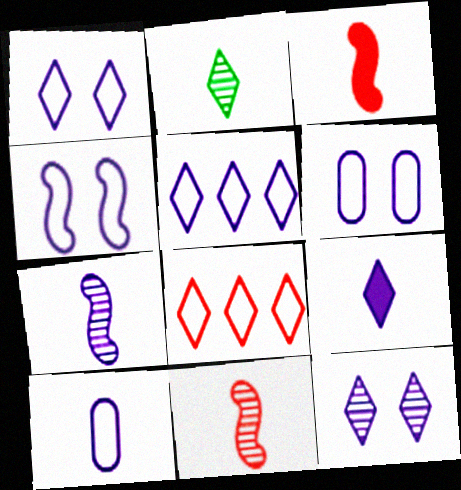[[1, 4, 6], 
[2, 3, 10], 
[4, 5, 10], 
[5, 9, 12], 
[7, 9, 10]]